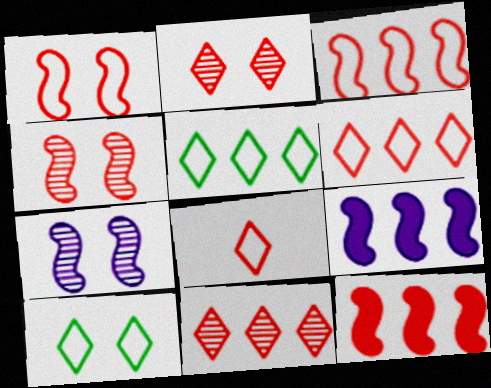[]